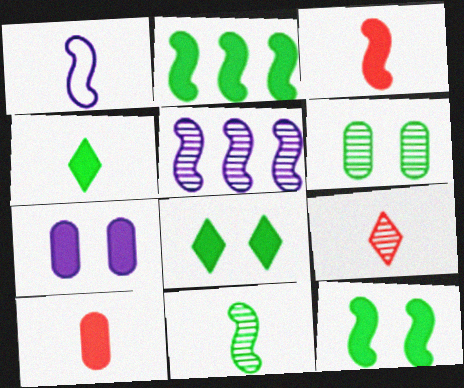[[1, 3, 11], 
[5, 6, 9]]